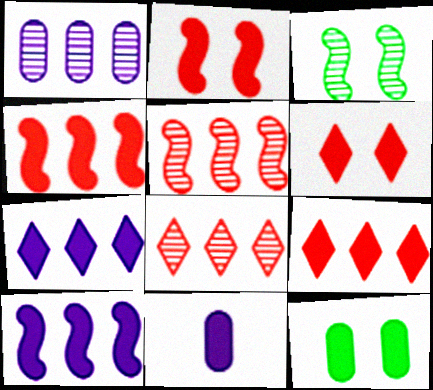[]